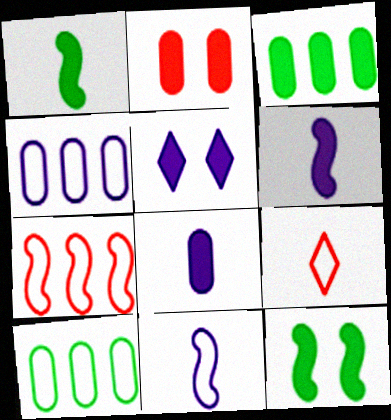[[2, 3, 8], 
[2, 5, 12]]